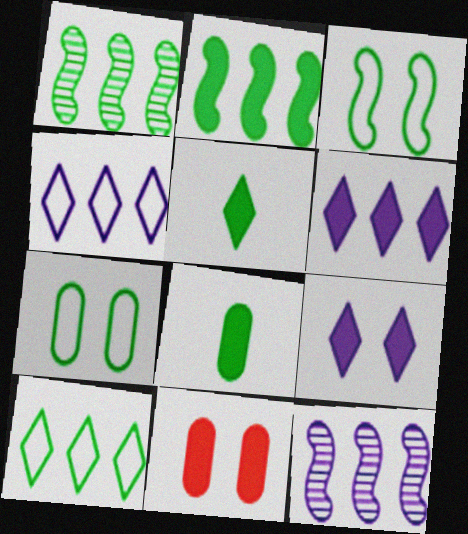[[1, 5, 7]]